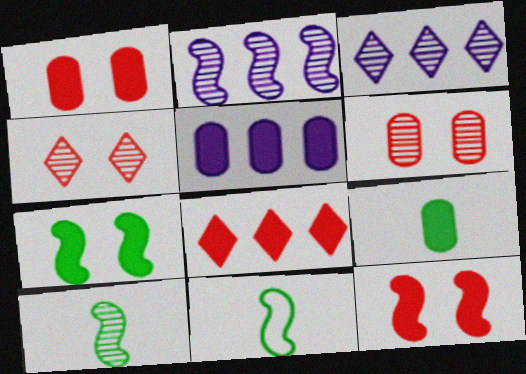[[1, 3, 11], 
[1, 5, 9], 
[2, 11, 12], 
[3, 6, 10], 
[4, 5, 11]]